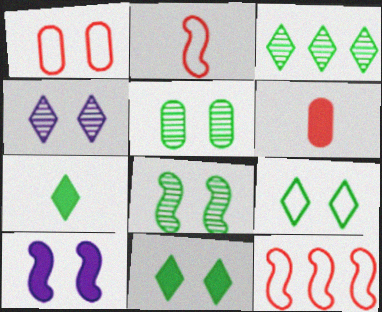[[3, 7, 9]]